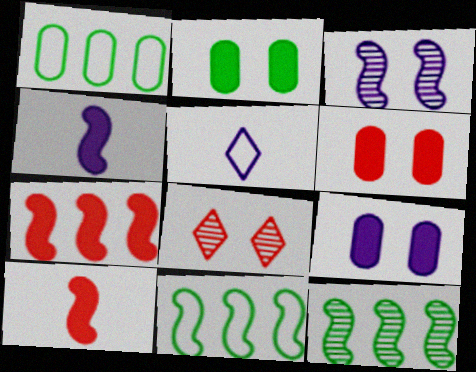[[1, 4, 8], 
[2, 6, 9], 
[3, 10, 11], 
[5, 6, 12]]